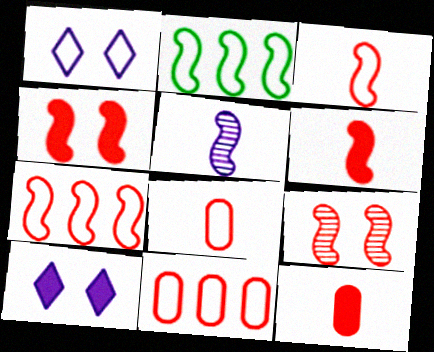[[1, 2, 8], 
[2, 4, 5], 
[6, 7, 9]]